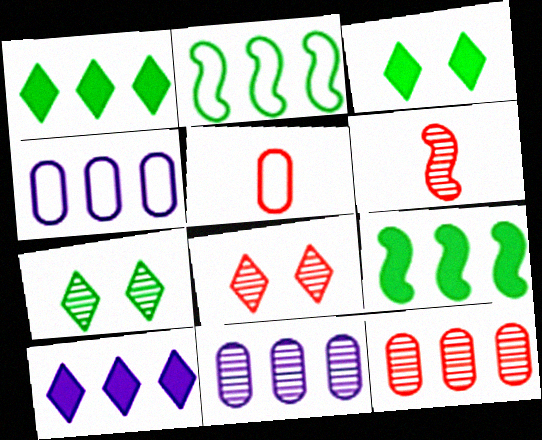[[2, 10, 12], 
[3, 4, 6], 
[6, 7, 11], 
[6, 8, 12]]